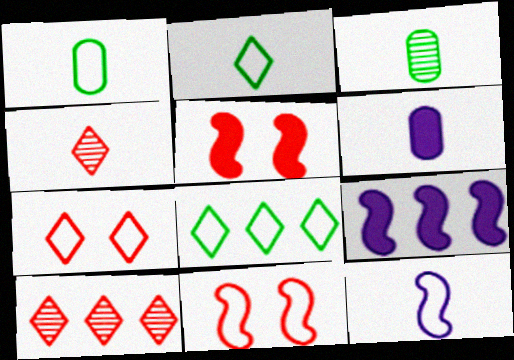[[3, 7, 9]]